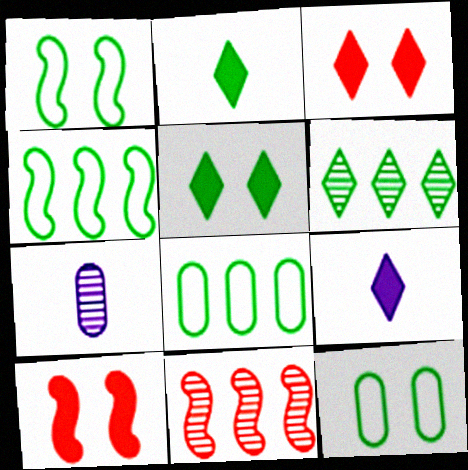[[3, 4, 7], 
[9, 11, 12]]